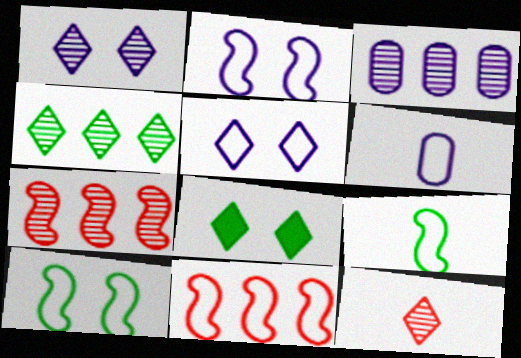[[1, 4, 12], 
[2, 9, 11], 
[3, 4, 7], 
[6, 7, 8]]